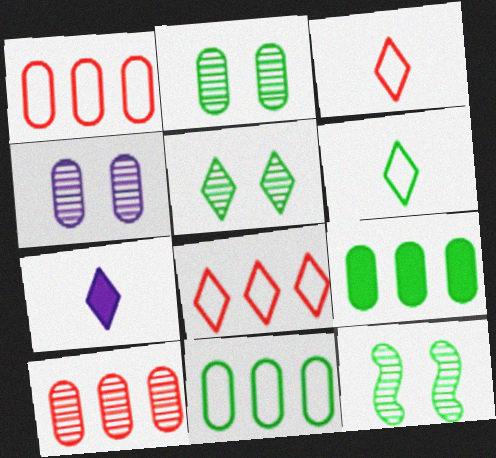[[1, 7, 12], 
[2, 5, 12], 
[5, 7, 8], 
[6, 9, 12]]